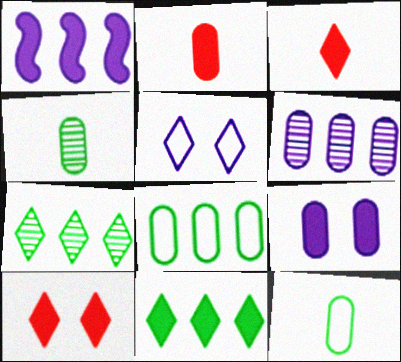[[3, 5, 7]]